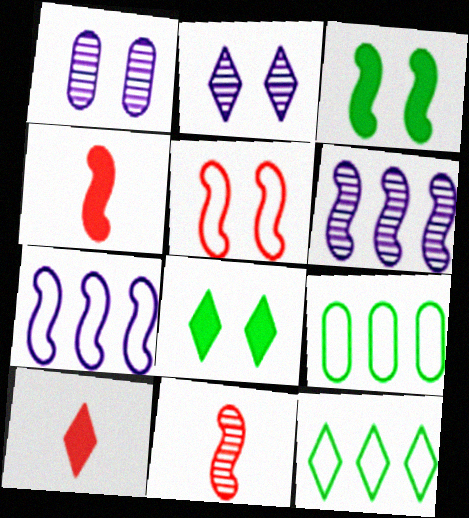[[1, 4, 12], 
[1, 5, 8], 
[2, 4, 9], 
[2, 10, 12], 
[3, 7, 11]]